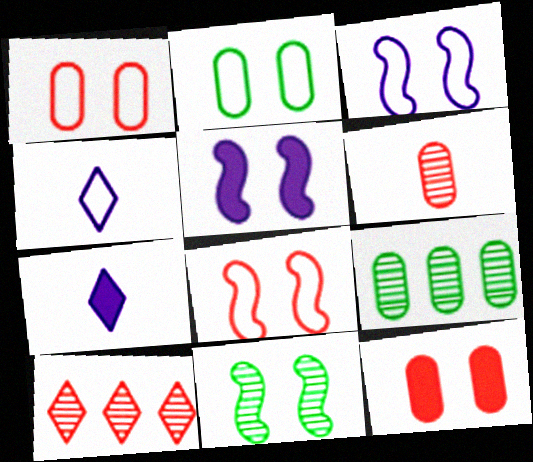[[5, 8, 11], 
[7, 8, 9]]